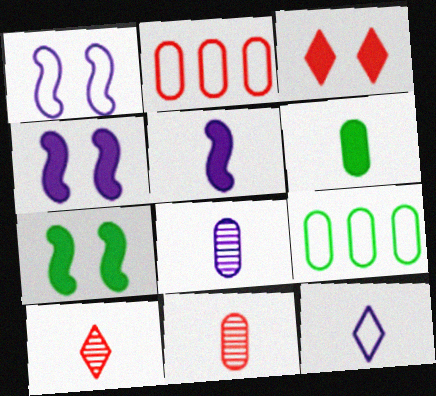[[4, 9, 10], 
[5, 8, 12]]